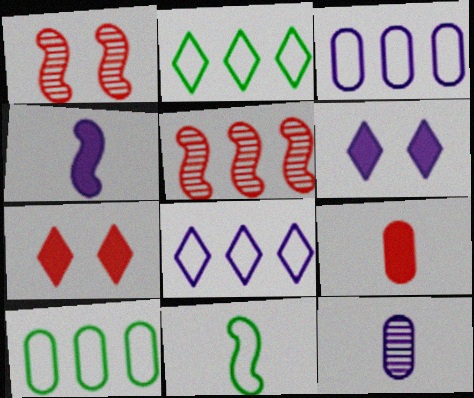[]